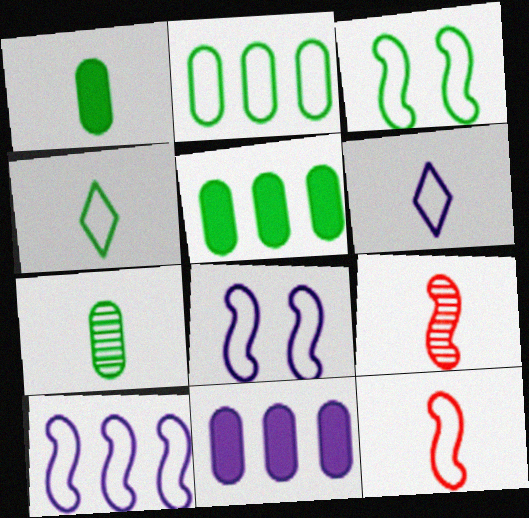[[1, 6, 9], 
[2, 3, 4], 
[3, 10, 12]]